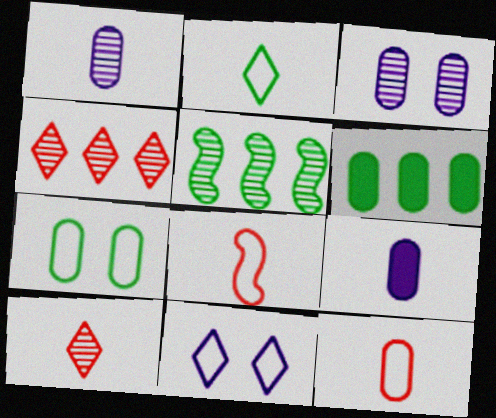[[3, 5, 10], 
[3, 6, 12]]